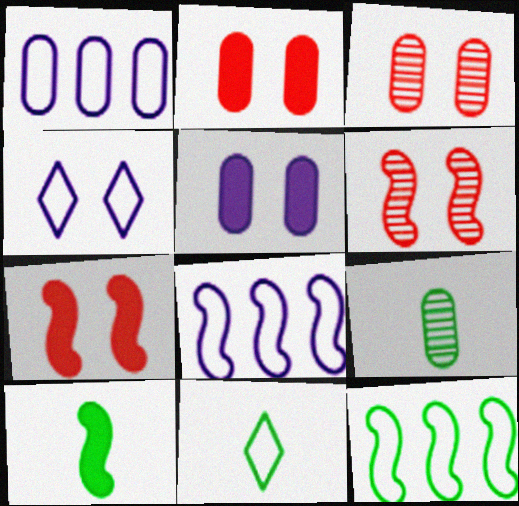[[1, 2, 9], 
[6, 8, 10], 
[9, 10, 11]]